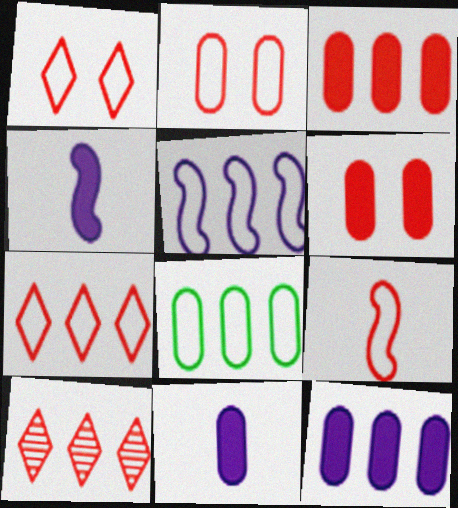[[2, 7, 9], 
[5, 7, 8], 
[6, 9, 10]]